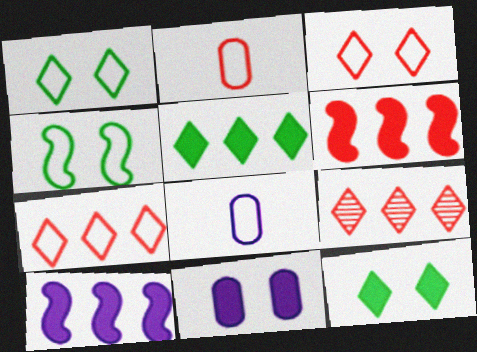[[4, 7, 8]]